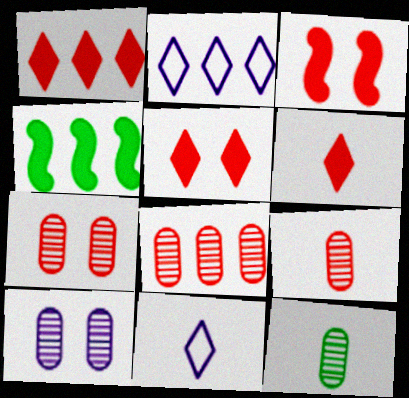[[1, 5, 6], 
[2, 3, 12], 
[2, 4, 8], 
[4, 7, 11], 
[7, 8, 9], 
[8, 10, 12]]